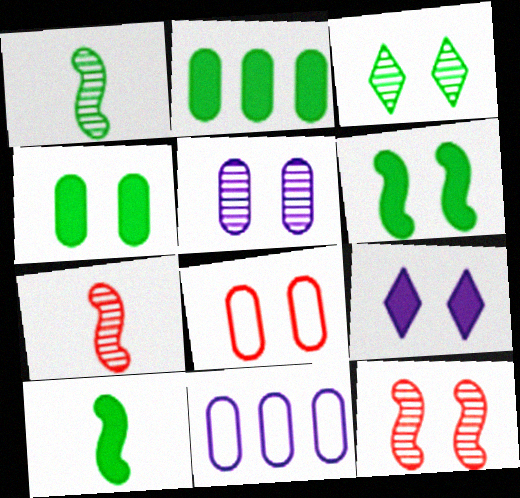[[3, 5, 12], 
[4, 5, 8]]